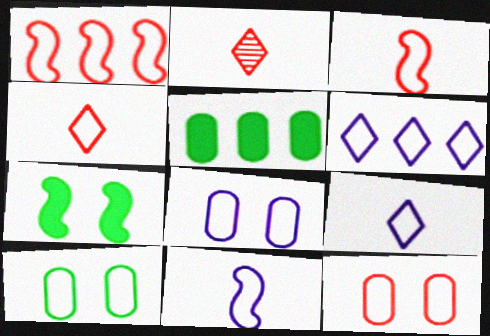[[1, 4, 12], 
[1, 9, 10], 
[3, 6, 10], 
[6, 8, 11], 
[8, 10, 12]]